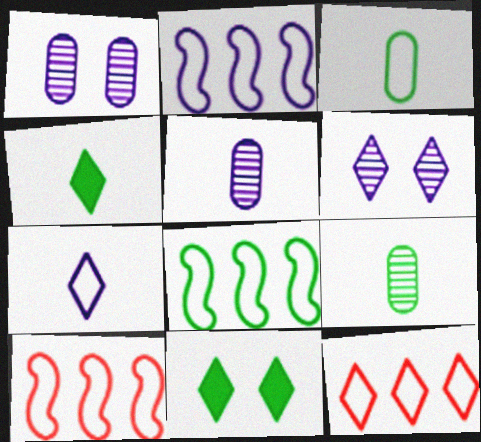[[1, 4, 10], 
[2, 8, 10], 
[4, 6, 12], 
[5, 10, 11], 
[8, 9, 11]]